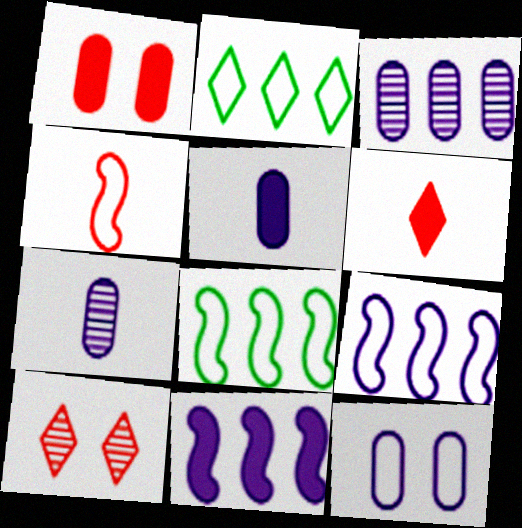[[2, 4, 12], 
[3, 5, 12], 
[5, 8, 10]]